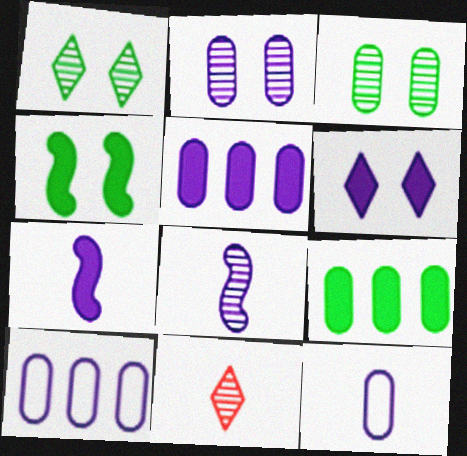[[2, 5, 12], 
[4, 10, 11], 
[5, 6, 7], 
[6, 8, 10]]